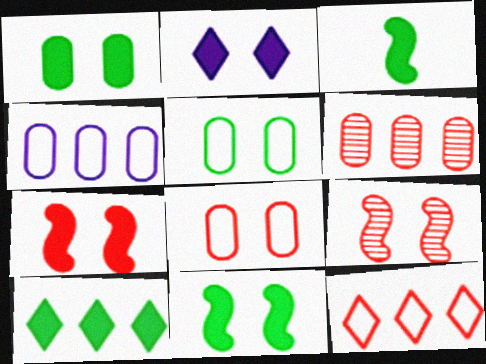[[1, 2, 7], 
[1, 3, 10], 
[2, 5, 9]]